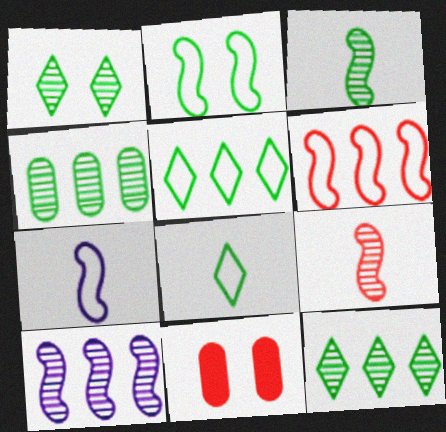[[1, 3, 4], 
[2, 6, 7], 
[7, 11, 12], 
[8, 10, 11]]